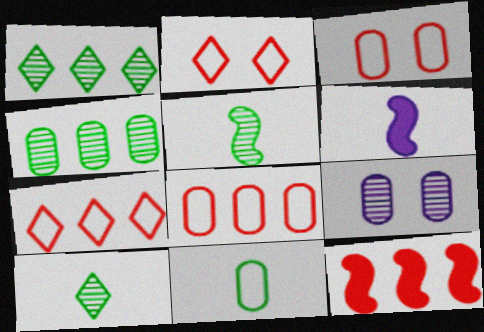[[1, 3, 6], 
[2, 4, 6]]